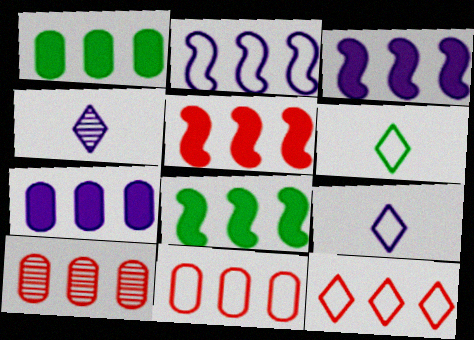[[3, 5, 8], 
[5, 10, 12]]